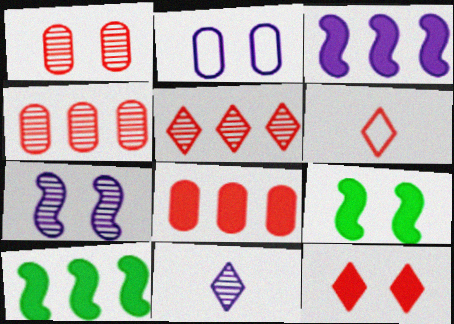[[2, 3, 11], 
[5, 6, 12]]